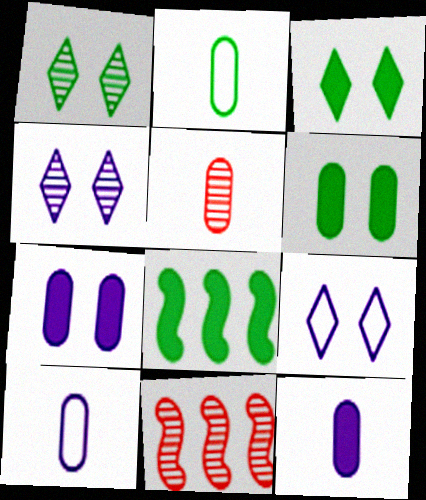[[1, 2, 8], 
[2, 5, 12], 
[3, 10, 11], 
[5, 8, 9]]